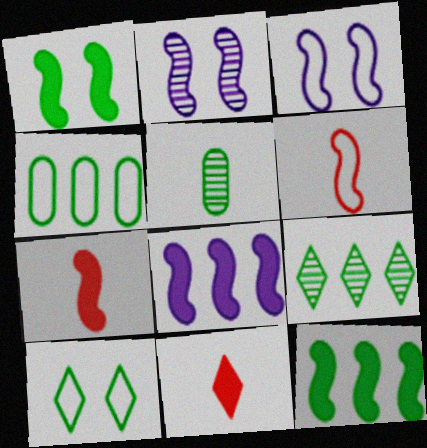[[1, 7, 8], 
[2, 4, 11], 
[2, 6, 12], 
[4, 9, 12], 
[5, 10, 12]]